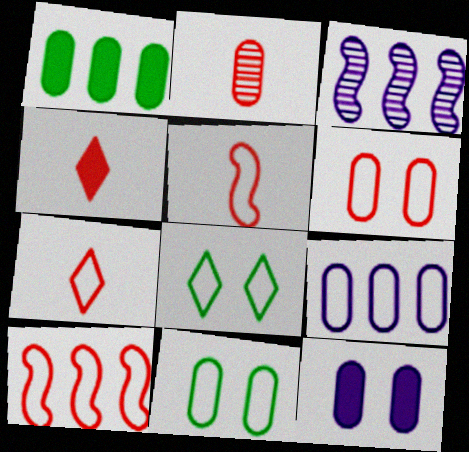[[2, 4, 5], 
[3, 4, 11], 
[5, 8, 9], 
[6, 7, 10]]